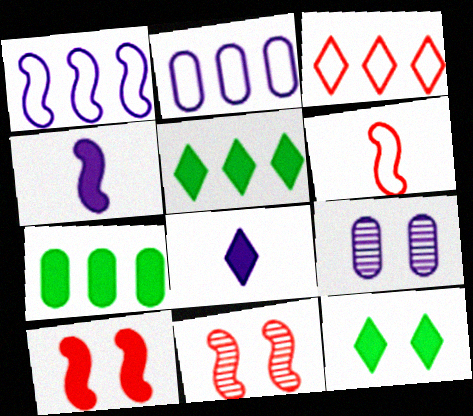[[1, 8, 9], 
[5, 6, 9], 
[7, 8, 10]]